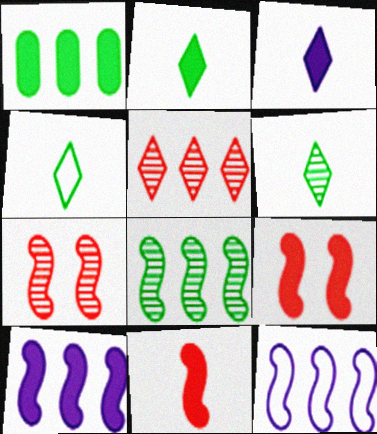[[1, 3, 9], 
[1, 5, 12], 
[2, 4, 6]]